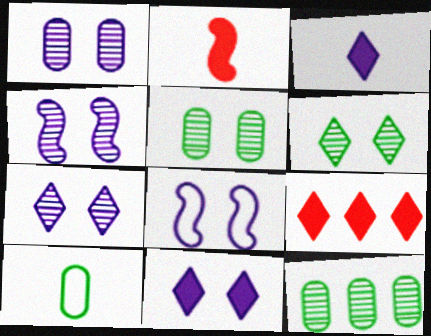[[1, 4, 7], 
[1, 8, 11], 
[4, 9, 10]]